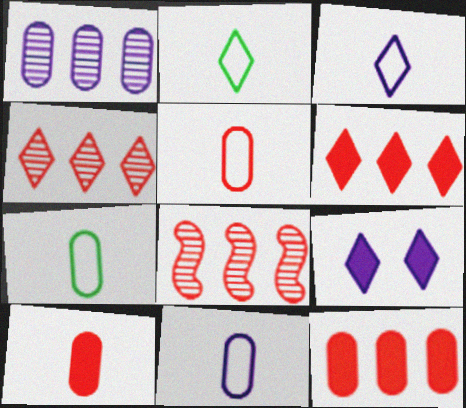[[2, 4, 9], 
[5, 7, 11], 
[7, 8, 9]]